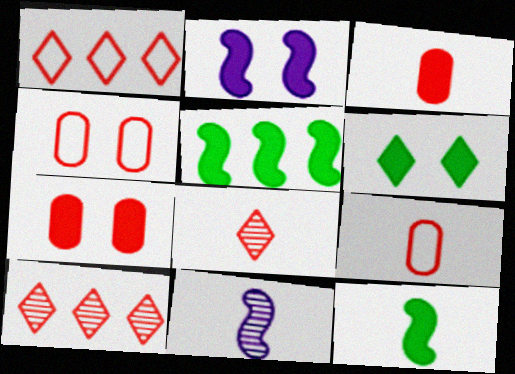[[2, 6, 7]]